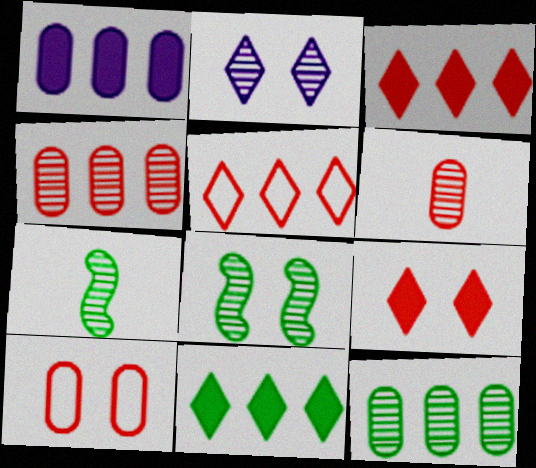[[2, 4, 7]]